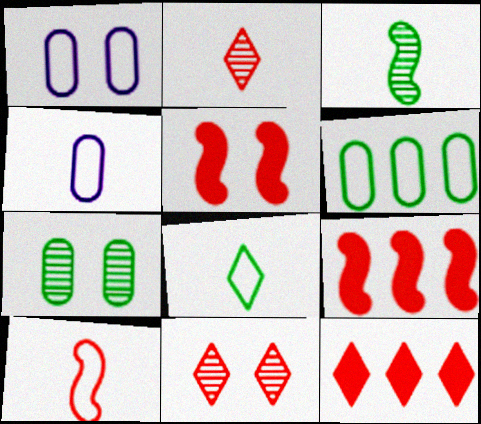[[1, 3, 12], 
[4, 8, 10]]